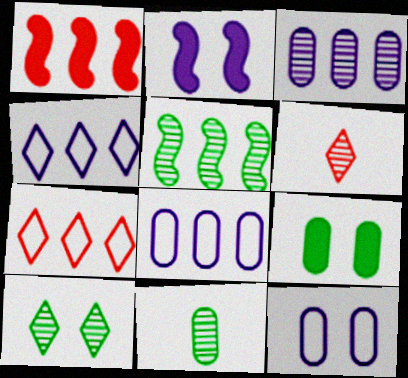[[2, 7, 11], 
[5, 10, 11]]